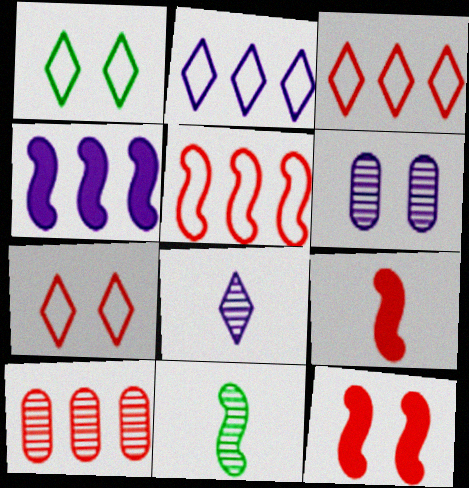[[1, 6, 12], 
[7, 9, 10]]